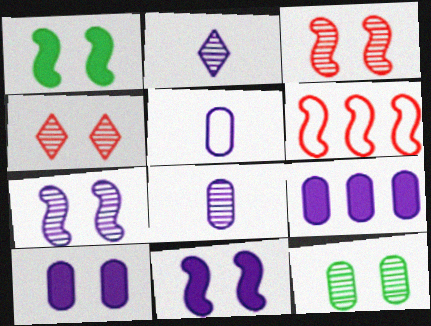[[4, 7, 12]]